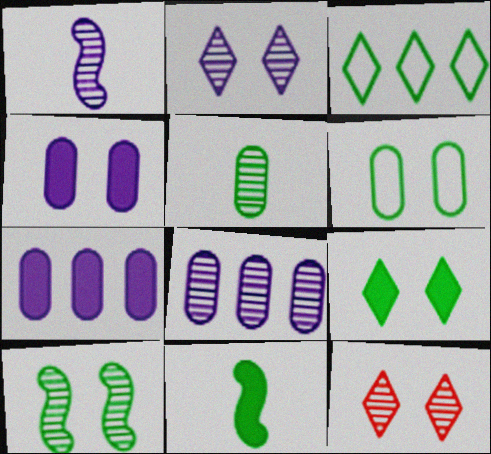[[1, 2, 8], 
[6, 9, 10]]